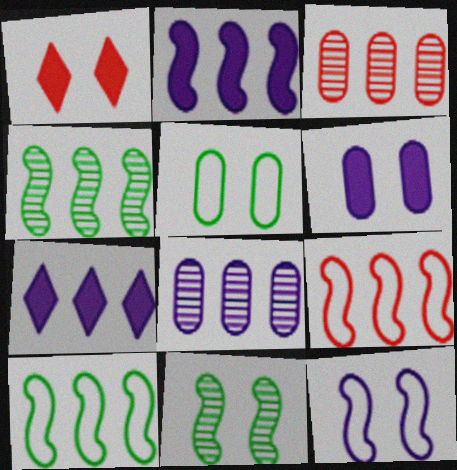[[2, 4, 9], 
[3, 7, 10]]